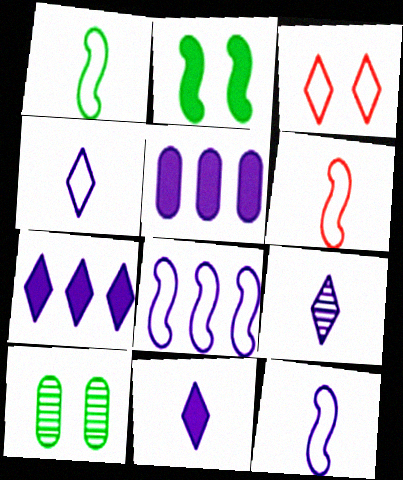[[1, 6, 12], 
[4, 9, 11], 
[6, 7, 10]]